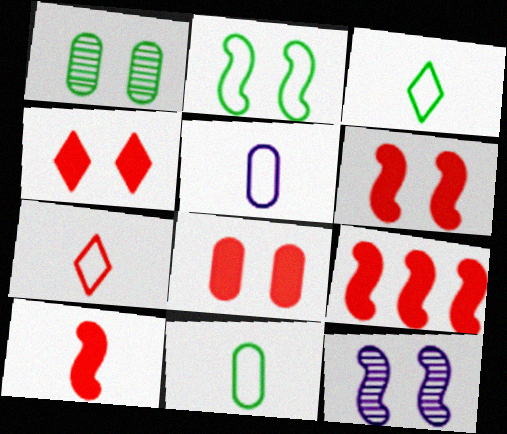[[2, 6, 12], 
[4, 6, 8], 
[6, 9, 10]]